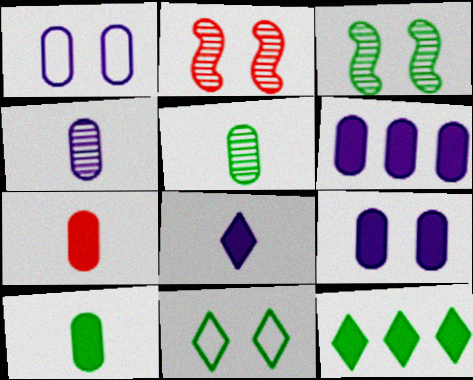[[1, 4, 6], 
[2, 9, 11]]